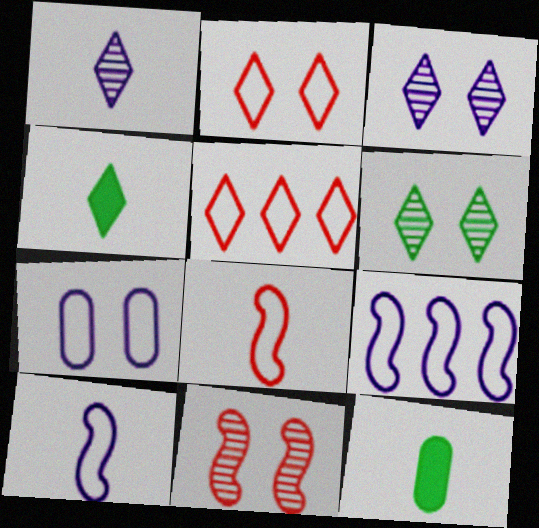[[1, 8, 12], 
[3, 4, 5]]